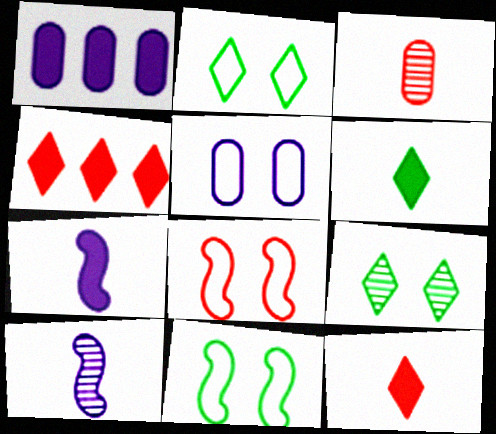[[2, 5, 8], 
[3, 4, 8]]